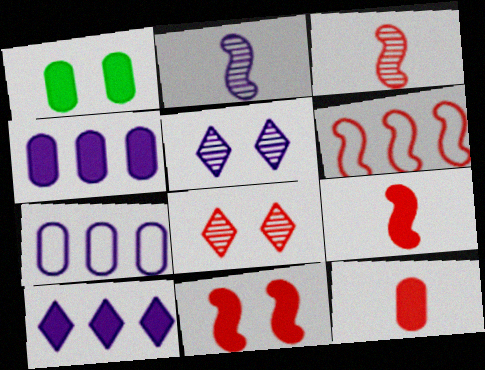[[1, 4, 12], 
[1, 9, 10], 
[3, 6, 11], 
[6, 8, 12]]